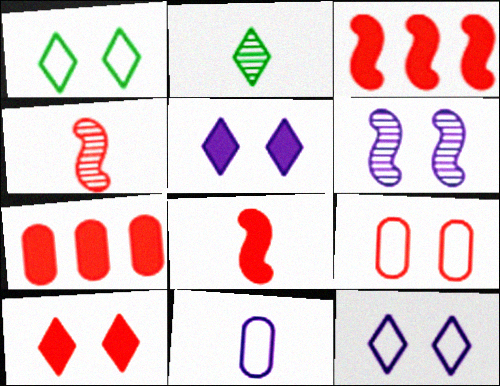[[2, 8, 11], 
[7, 8, 10]]